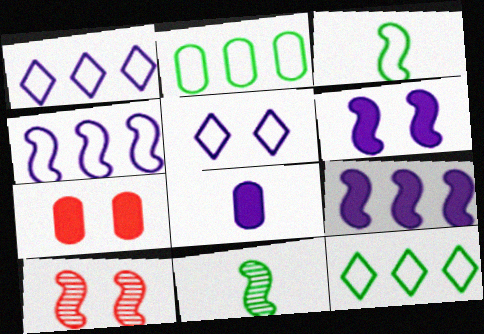[[1, 7, 11], 
[3, 9, 10], 
[8, 10, 12]]